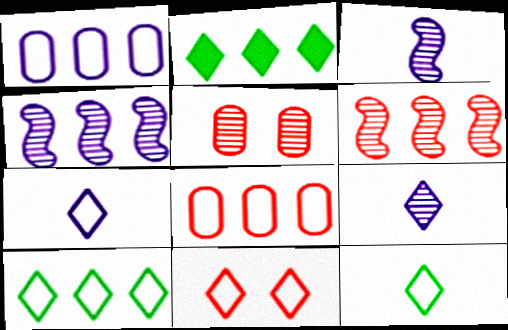[[1, 2, 6], 
[2, 4, 8], 
[2, 9, 11], 
[7, 10, 11]]